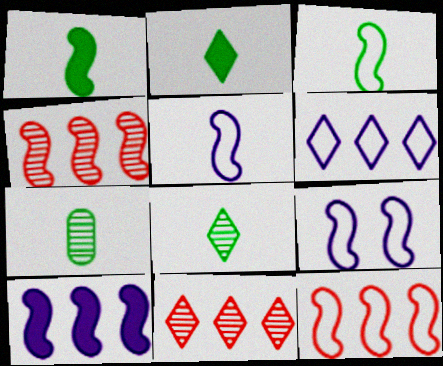[[1, 4, 9], 
[2, 3, 7], 
[3, 9, 12]]